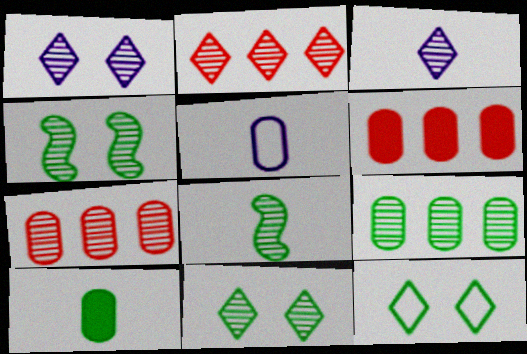[[1, 7, 8], 
[2, 3, 11], 
[3, 4, 7], 
[8, 9, 11]]